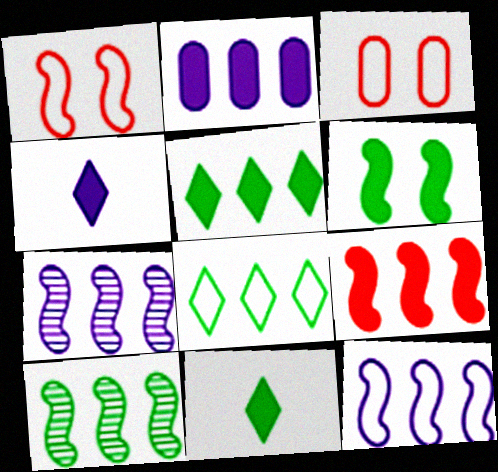[[2, 5, 9], 
[3, 4, 10], 
[3, 7, 11], 
[9, 10, 12]]